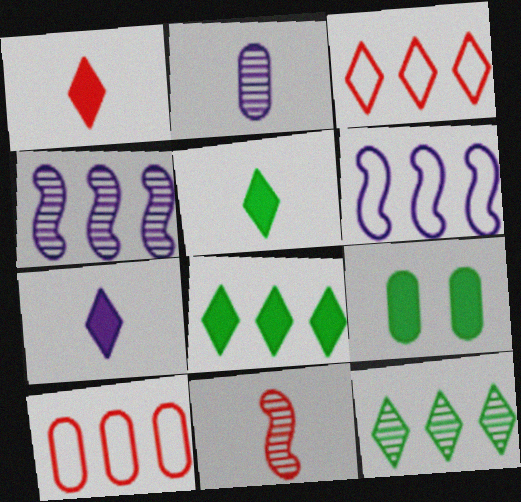[[1, 5, 7], 
[2, 9, 10], 
[4, 8, 10]]